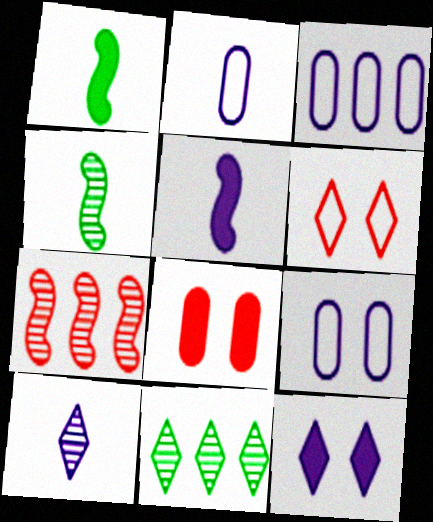[[2, 3, 9], 
[2, 5, 10]]